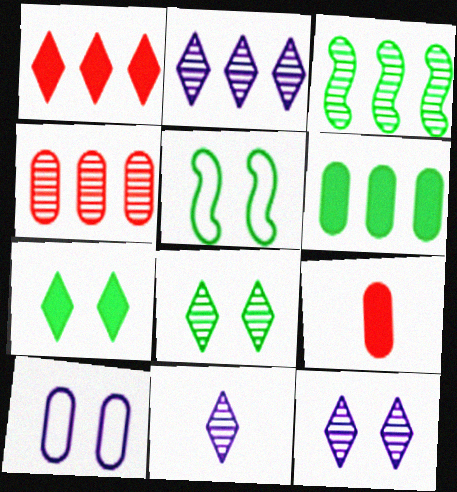[[2, 3, 4], 
[2, 5, 9], 
[2, 11, 12]]